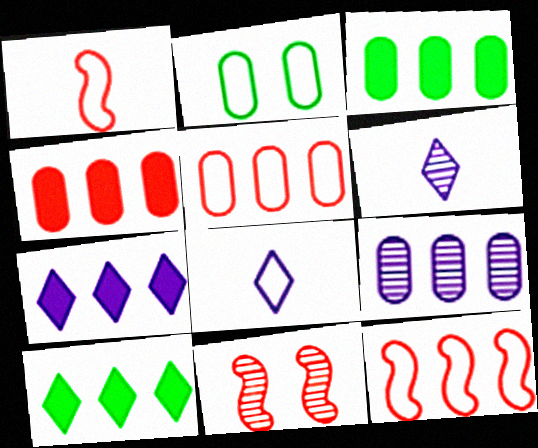[[2, 8, 12], 
[3, 5, 9], 
[3, 8, 11], 
[9, 10, 12]]